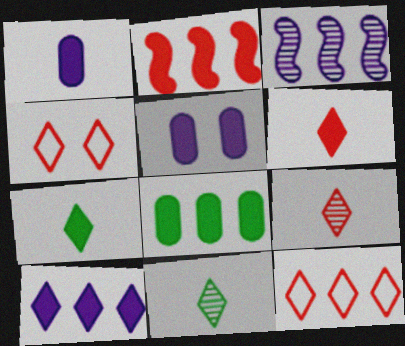[[2, 5, 7], 
[2, 8, 10], 
[3, 8, 12], 
[4, 10, 11]]